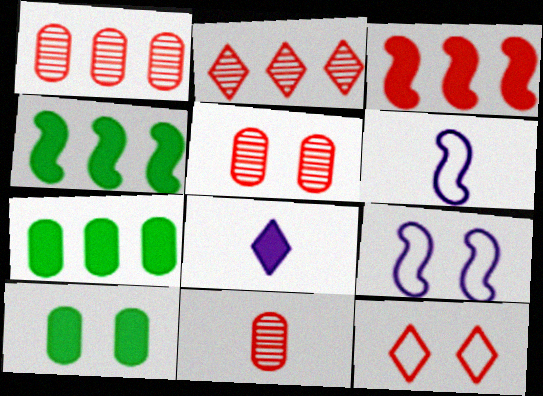[[1, 5, 11], 
[2, 6, 10], 
[3, 8, 10], 
[3, 11, 12]]